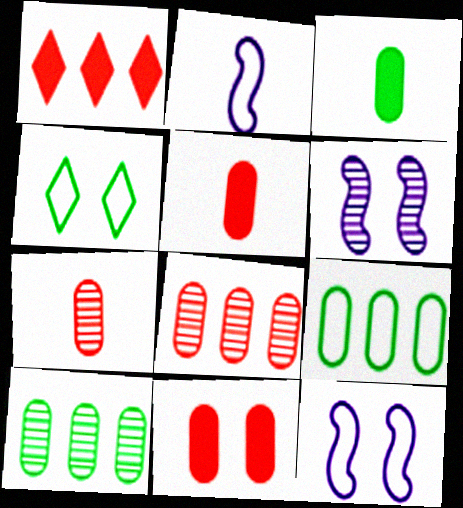[[4, 6, 11]]